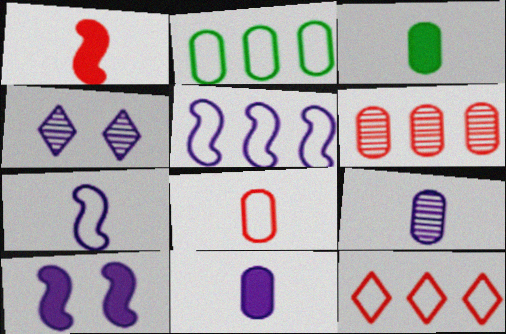[[1, 2, 4], 
[2, 5, 12], 
[3, 8, 9], 
[4, 5, 11]]